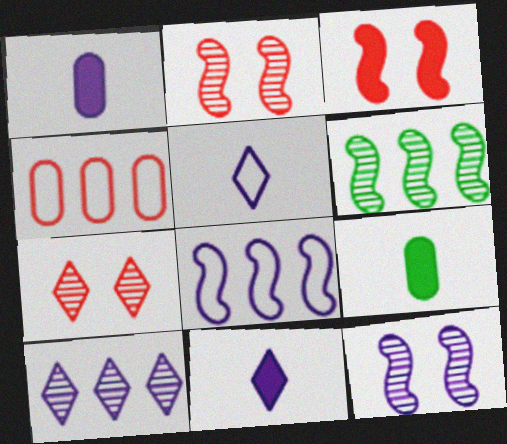[[7, 8, 9]]